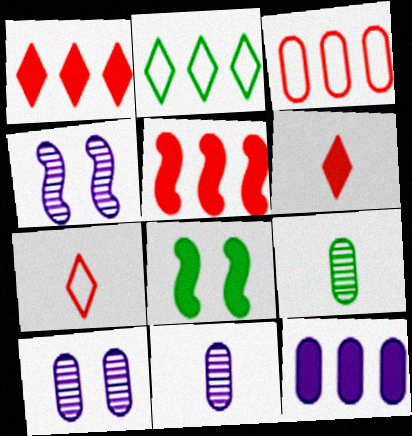[[2, 8, 9], 
[6, 8, 12]]